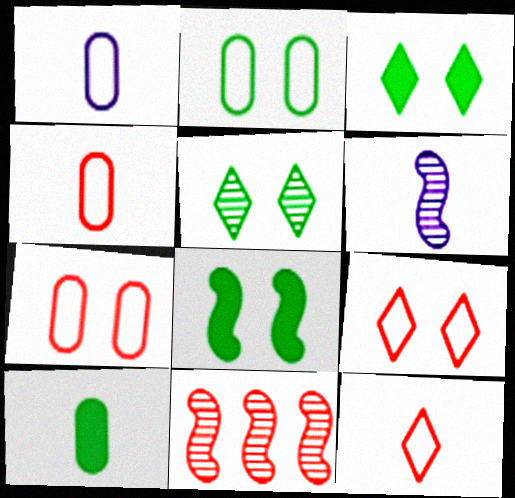[[1, 3, 11], 
[2, 5, 8], 
[6, 10, 12]]